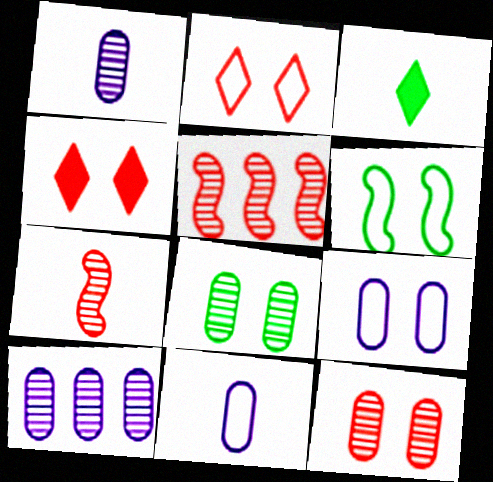[[2, 6, 9], 
[3, 5, 9], 
[3, 7, 11]]